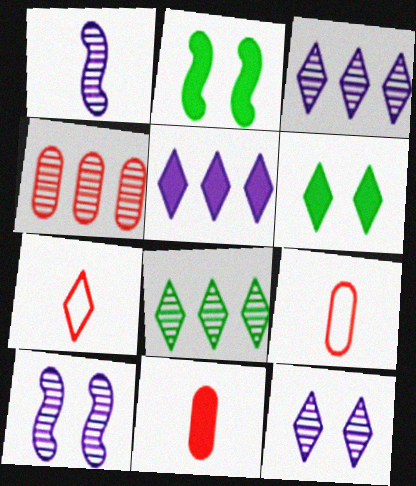[[2, 3, 9], 
[2, 5, 11], 
[3, 6, 7]]